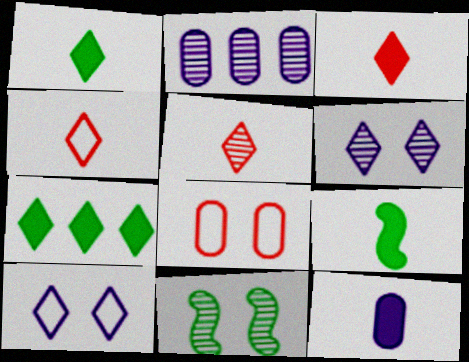[[2, 5, 11], 
[3, 4, 5], 
[3, 9, 12], 
[4, 6, 7], 
[5, 7, 10]]